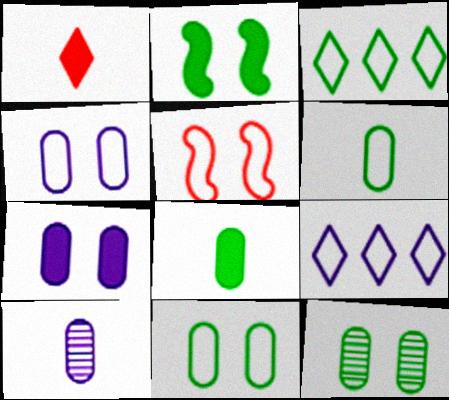[[5, 6, 9]]